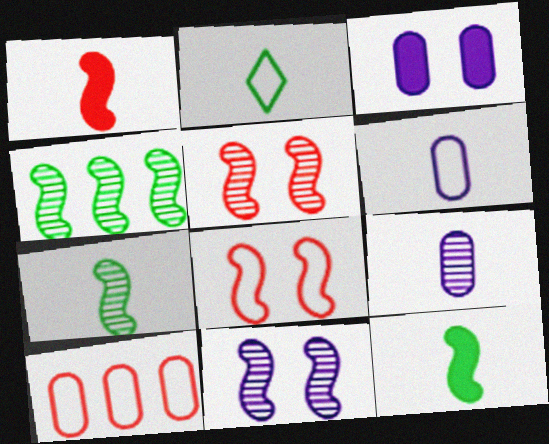[[1, 2, 9]]